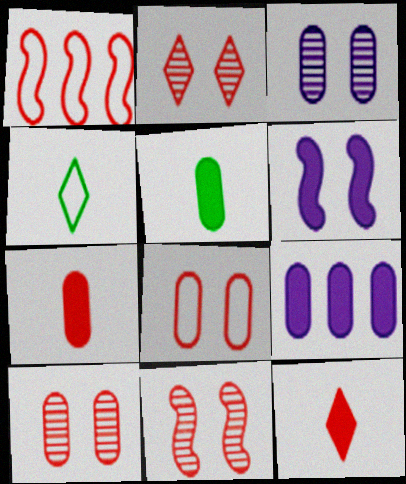[[1, 2, 7], 
[1, 10, 12], 
[2, 10, 11], 
[4, 9, 11]]